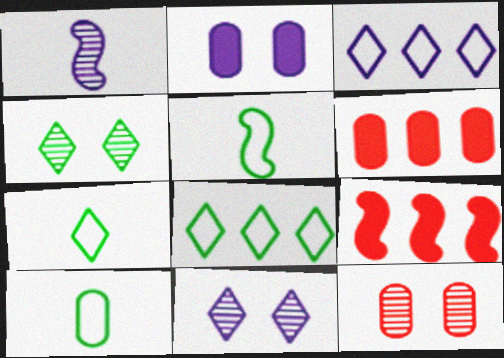[[1, 2, 3], 
[5, 6, 11], 
[5, 7, 10], 
[9, 10, 11]]